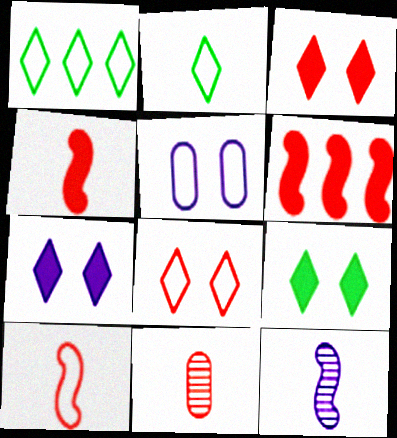[[1, 5, 10], 
[3, 7, 9], 
[6, 8, 11]]